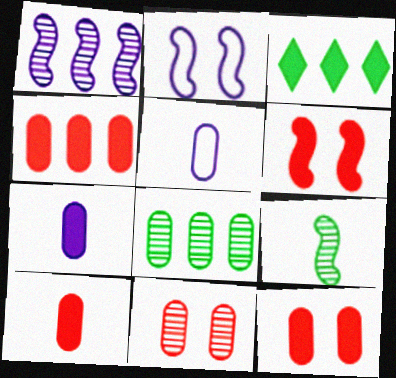[[3, 6, 7], 
[4, 10, 12], 
[5, 8, 12]]